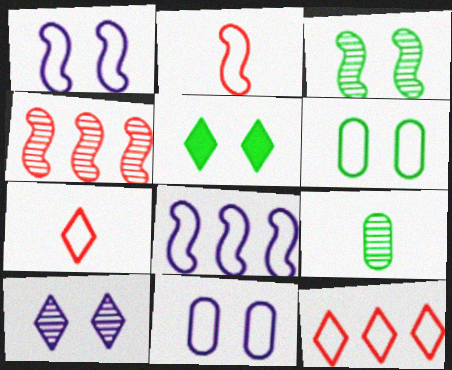[[3, 5, 6], 
[4, 9, 10], 
[6, 7, 8]]